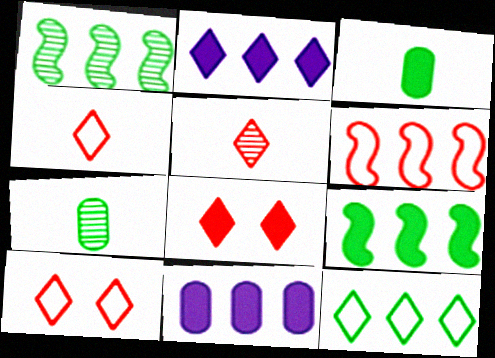[]